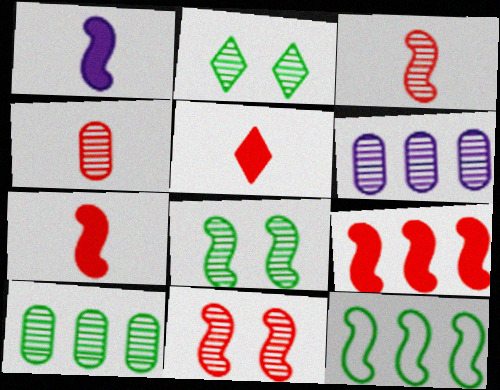[[1, 11, 12], 
[2, 3, 6]]